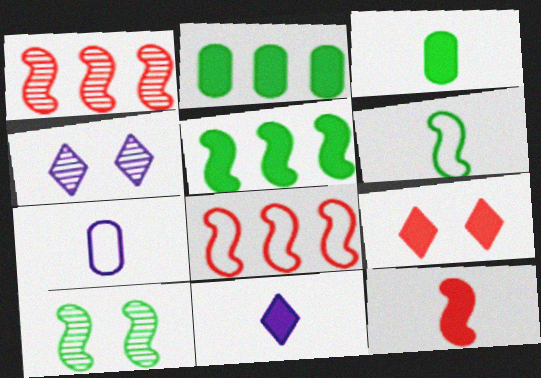[[3, 4, 8], 
[3, 11, 12], 
[5, 6, 10]]